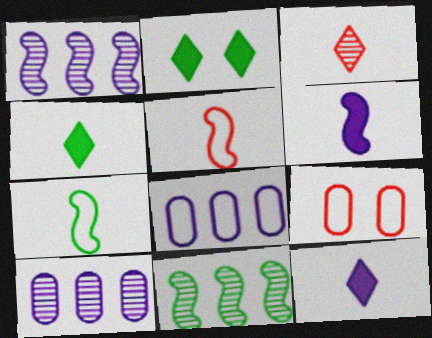[[1, 4, 9], 
[2, 5, 10], 
[9, 11, 12]]